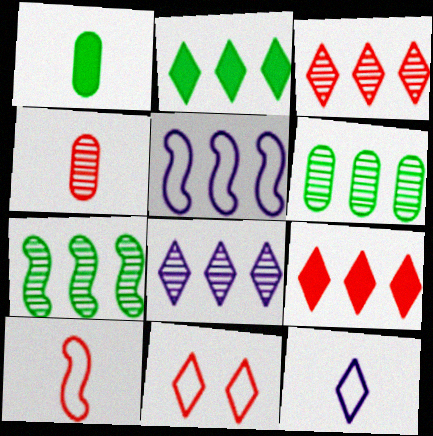[[5, 6, 9]]